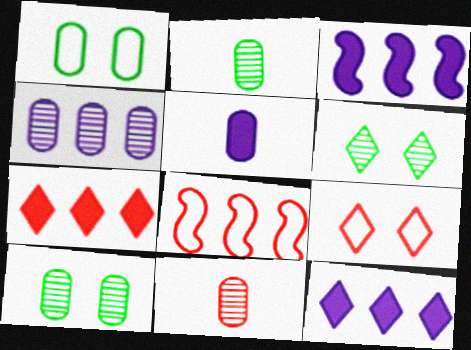[[2, 3, 9], 
[4, 10, 11], 
[5, 6, 8]]